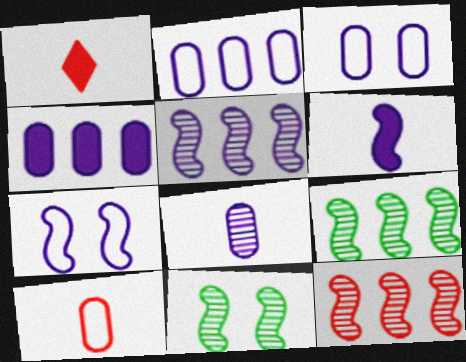[[1, 2, 11], 
[1, 3, 9], 
[3, 4, 8], 
[5, 6, 7], 
[5, 9, 12]]